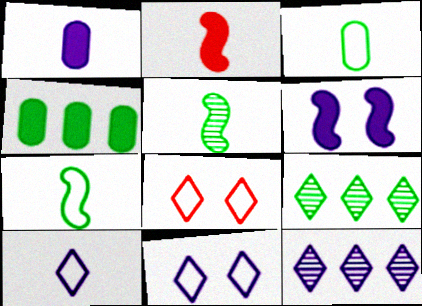[]